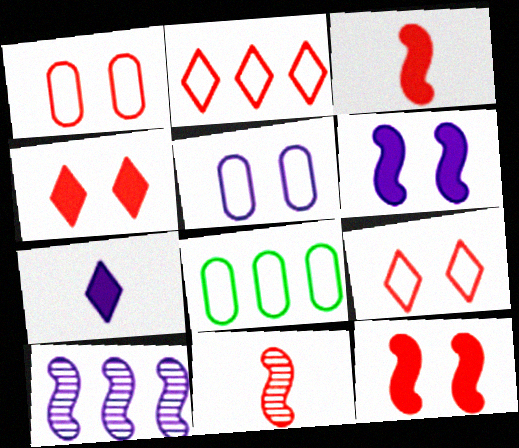[[5, 7, 10]]